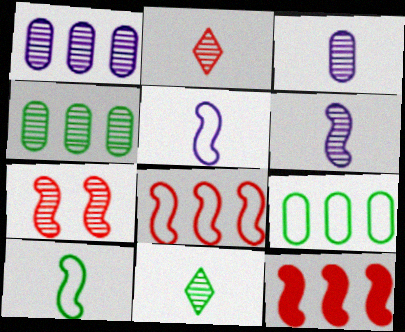[[1, 7, 11]]